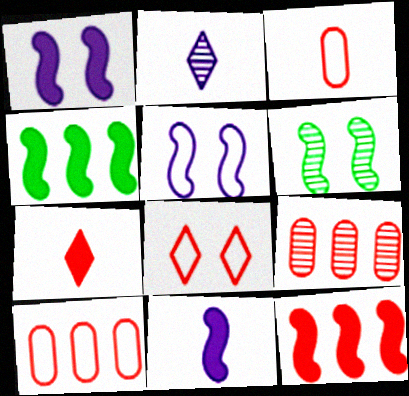[[2, 6, 9]]